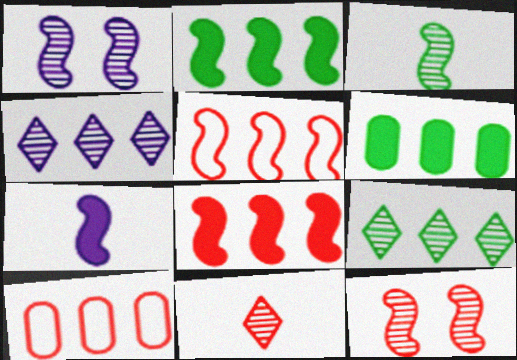[[2, 4, 10], 
[4, 5, 6]]